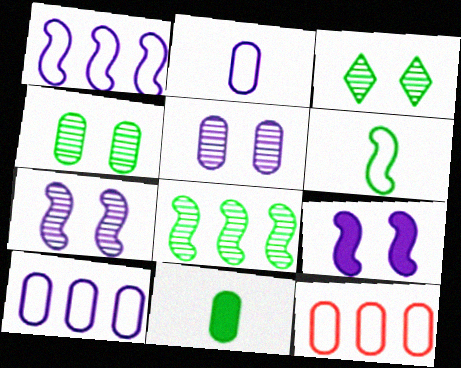[[5, 11, 12]]